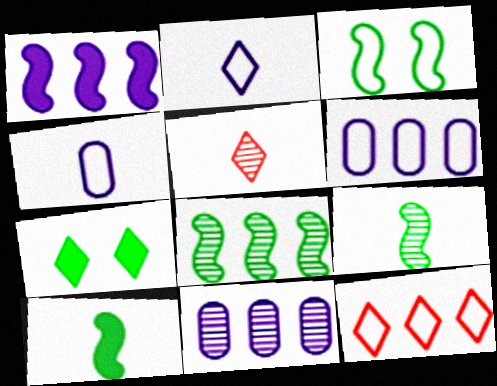[[3, 4, 12], 
[3, 8, 10], 
[4, 5, 10]]